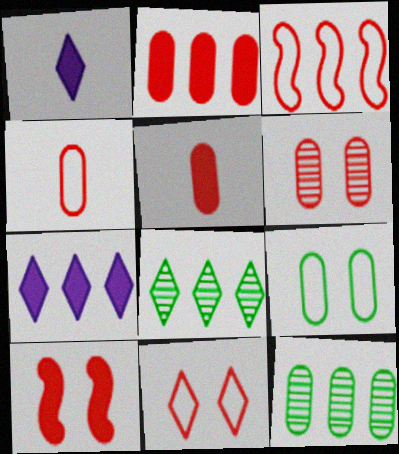[[1, 8, 11], 
[2, 4, 6], 
[3, 4, 11], 
[3, 7, 12], 
[6, 10, 11]]